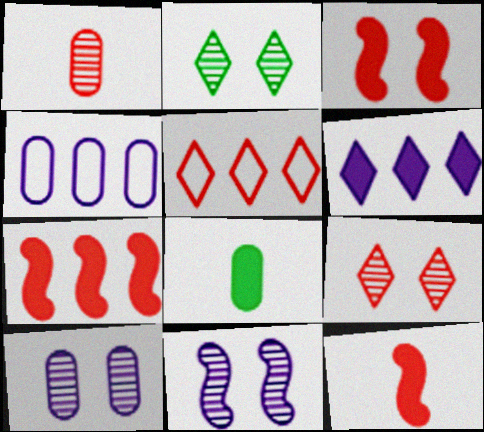[[1, 3, 5], 
[2, 4, 12], 
[3, 6, 8], 
[3, 7, 12], 
[5, 8, 11]]